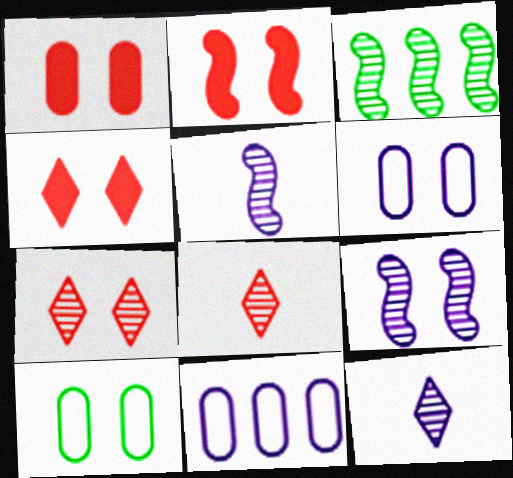[[1, 2, 4], 
[4, 9, 10]]